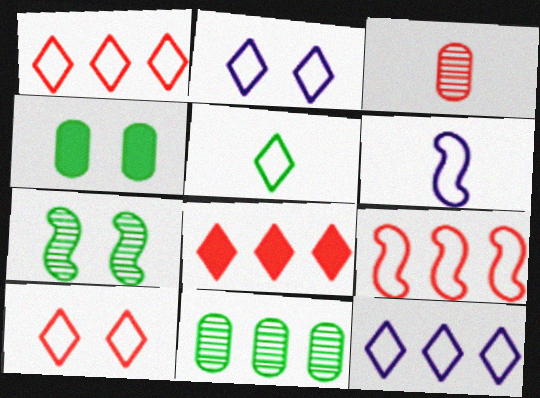[[1, 2, 5], 
[5, 10, 12]]